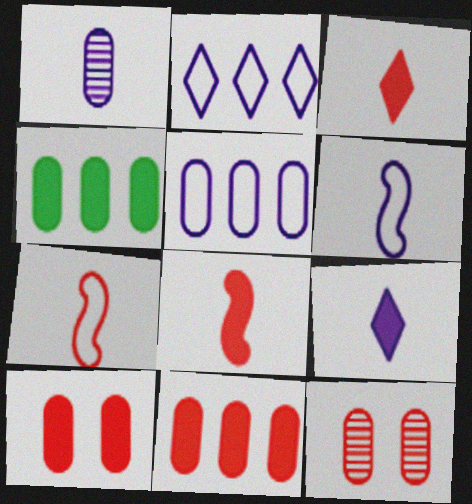[[1, 6, 9]]